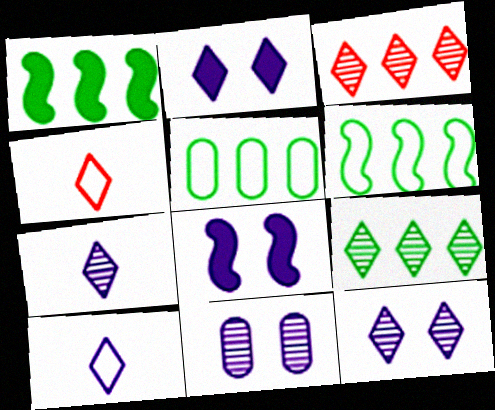[[1, 4, 11], 
[1, 5, 9], 
[2, 4, 9]]